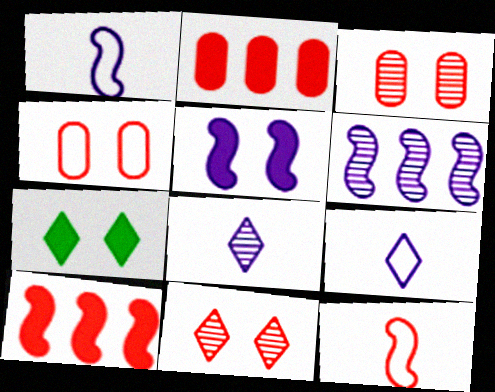[[1, 5, 6], 
[2, 11, 12]]